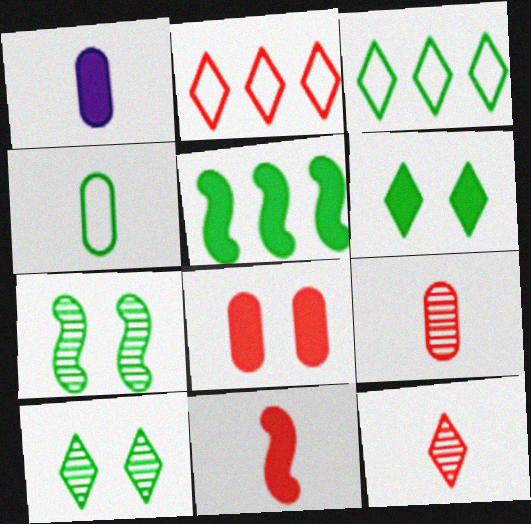[[1, 2, 7], 
[1, 4, 9], 
[4, 5, 10]]